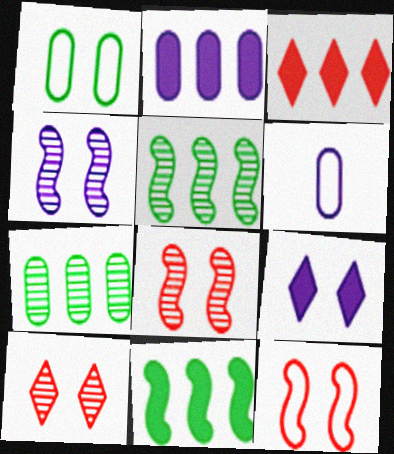[[1, 8, 9], 
[2, 3, 11], 
[6, 10, 11]]